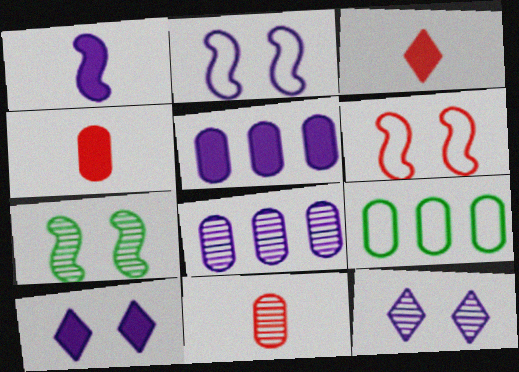[[1, 5, 10]]